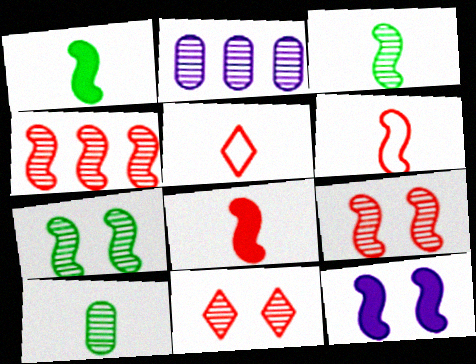[[2, 3, 11]]